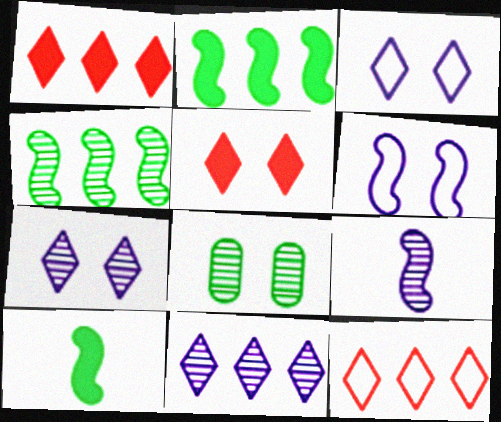[[5, 6, 8]]